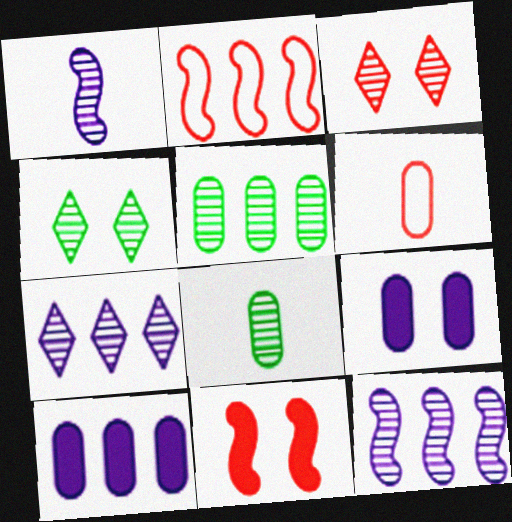[[1, 3, 5], 
[3, 8, 12], 
[5, 6, 9]]